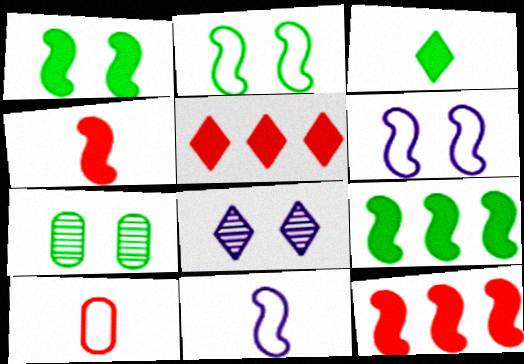[[5, 7, 11], 
[8, 9, 10]]